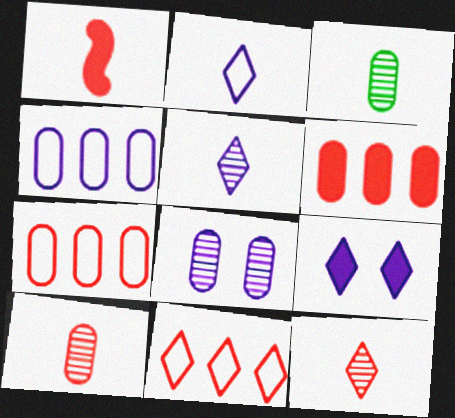[[1, 2, 3]]